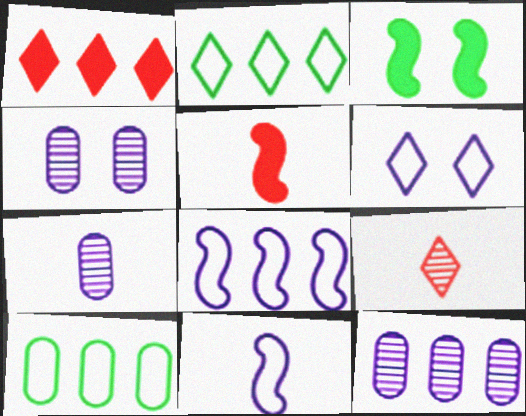[[2, 4, 5], 
[4, 7, 12]]